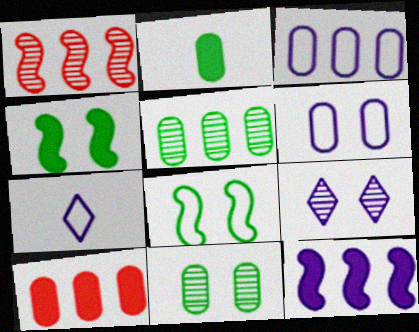[[3, 5, 10]]